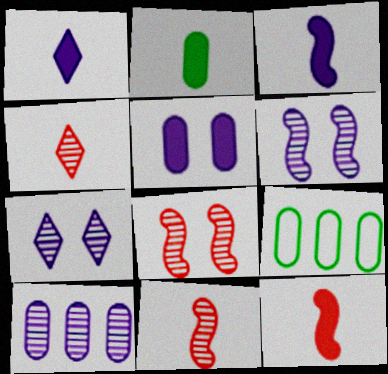[[1, 2, 12], 
[1, 8, 9], 
[7, 9, 12]]